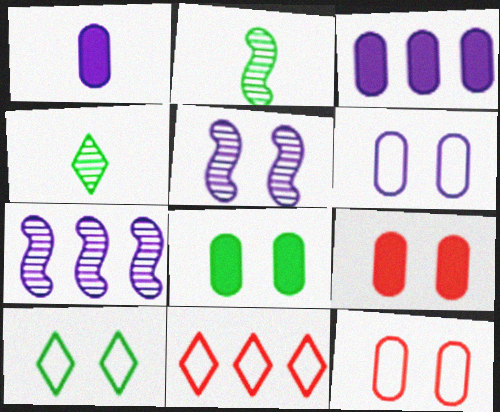[[5, 9, 10]]